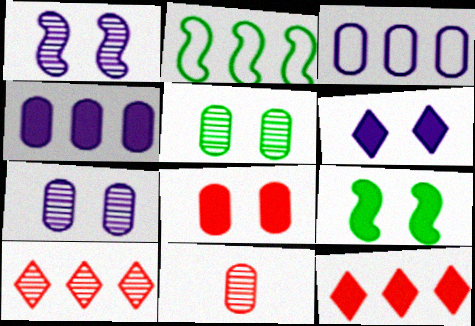[[2, 4, 10], 
[2, 6, 11], 
[6, 8, 9]]